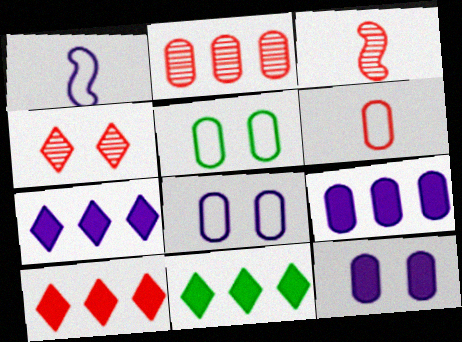[[2, 3, 4], 
[3, 5, 7], 
[3, 8, 11], 
[7, 10, 11]]